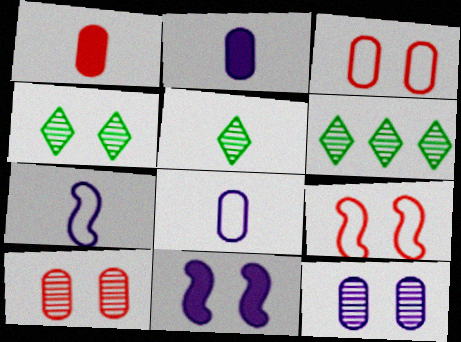[[1, 5, 7], 
[2, 6, 9], 
[3, 4, 11], 
[4, 5, 6]]